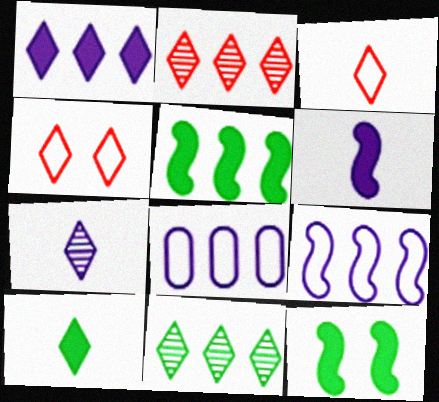[[2, 5, 8], 
[3, 7, 10]]